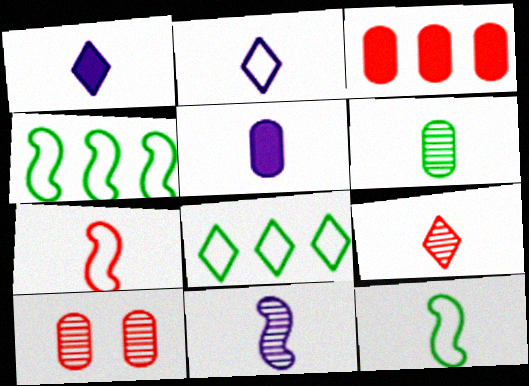[[1, 4, 10], 
[1, 6, 7], 
[2, 5, 11], 
[5, 9, 12], 
[6, 9, 11]]